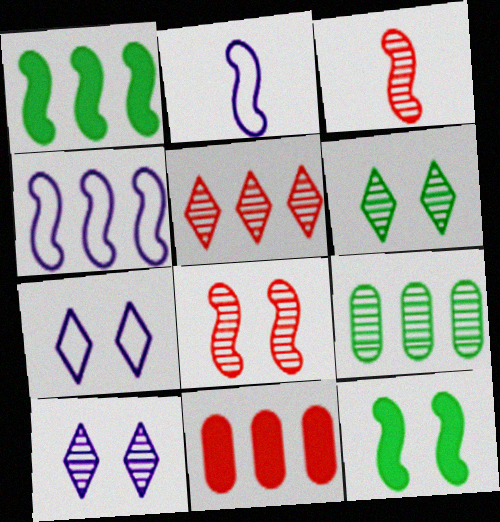[[1, 2, 8], 
[2, 6, 11], 
[3, 4, 12], 
[3, 9, 10]]